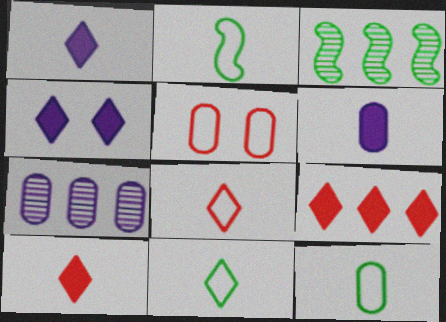[[1, 3, 5], 
[2, 11, 12]]